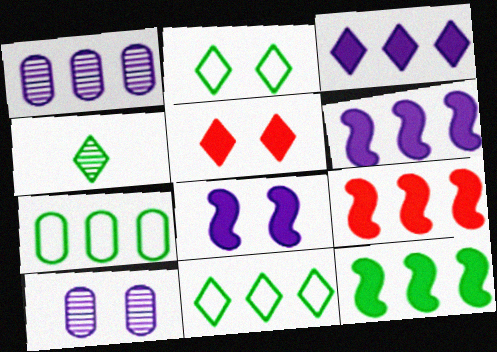[[1, 9, 11], 
[6, 9, 12]]